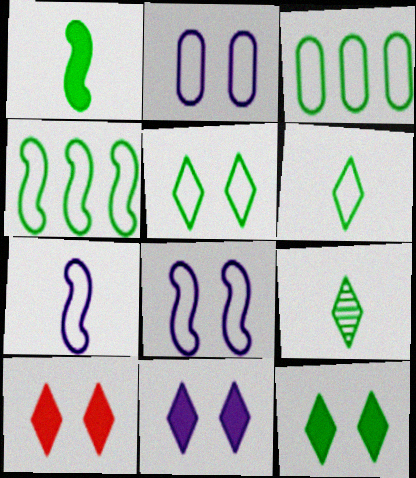[[10, 11, 12]]